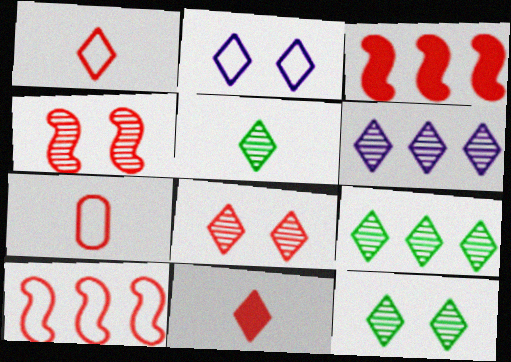[[2, 9, 11], 
[3, 7, 8], 
[5, 6, 8], 
[5, 9, 12]]